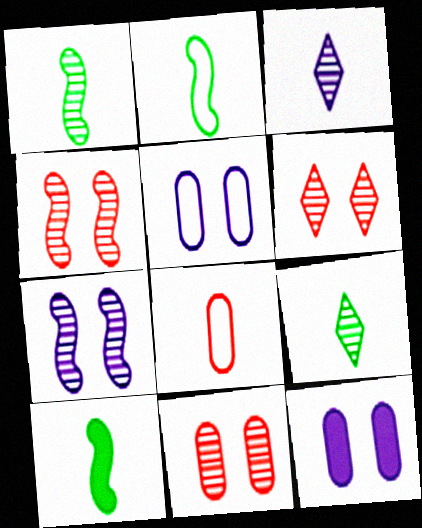[[1, 2, 10], 
[3, 8, 10], 
[4, 6, 11]]